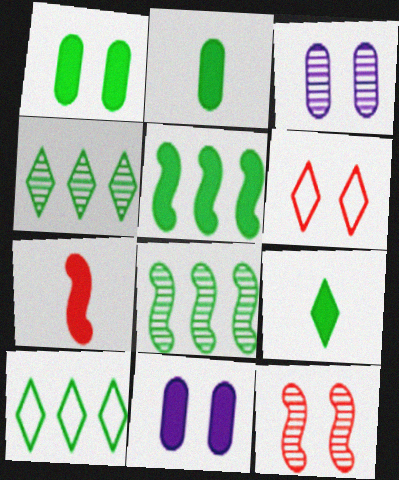[[1, 5, 9], 
[3, 7, 10]]